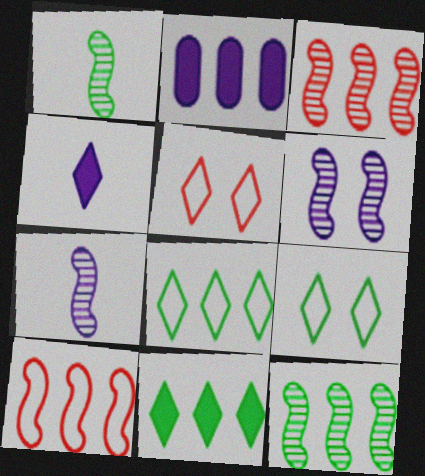[[1, 2, 5], 
[1, 3, 6], 
[2, 3, 8]]